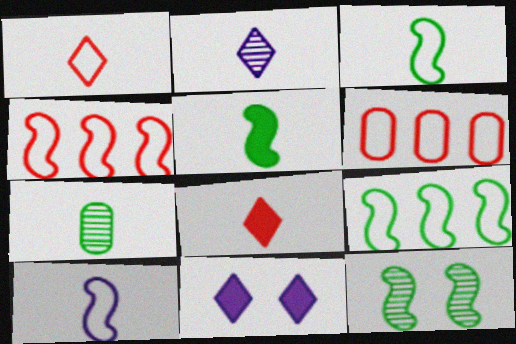[[4, 7, 11], 
[5, 9, 12], 
[7, 8, 10]]